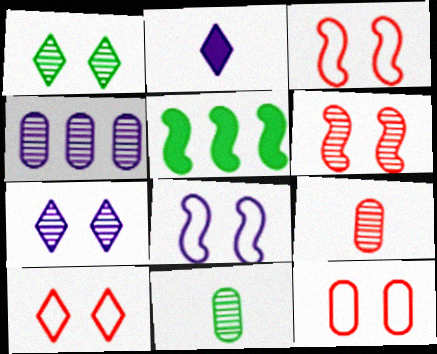[[2, 4, 8], 
[3, 10, 12]]